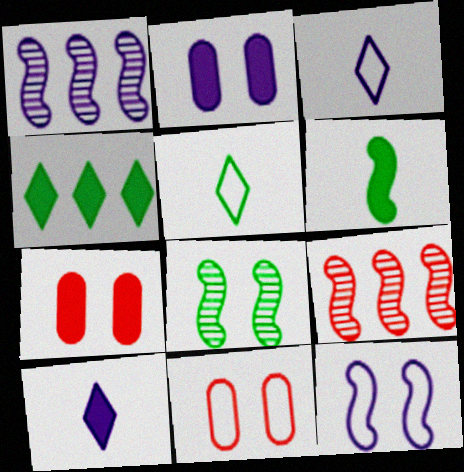[[1, 2, 3], 
[1, 5, 7], 
[2, 5, 9], 
[6, 9, 12]]